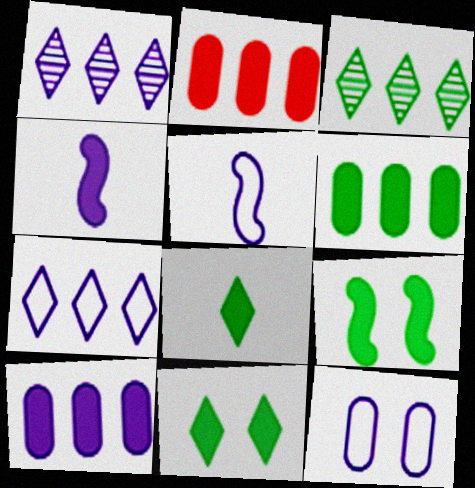[[1, 4, 12], 
[2, 4, 11], 
[2, 6, 10], 
[5, 7, 12], 
[6, 8, 9]]